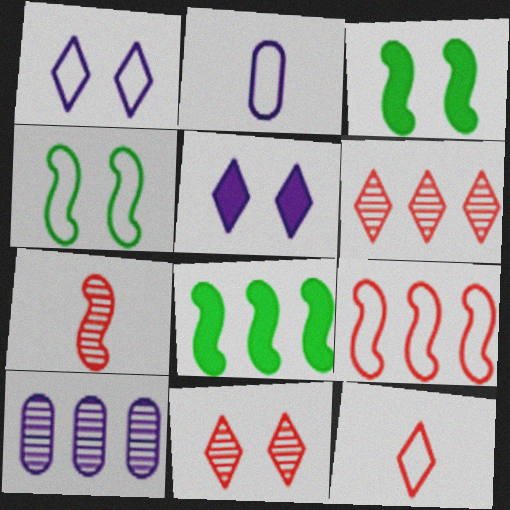[[2, 3, 6], 
[2, 8, 11], 
[3, 10, 12]]